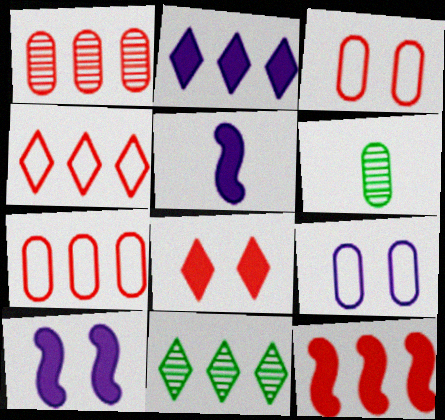[[1, 4, 12], 
[2, 4, 11], 
[3, 5, 11], 
[4, 6, 10]]